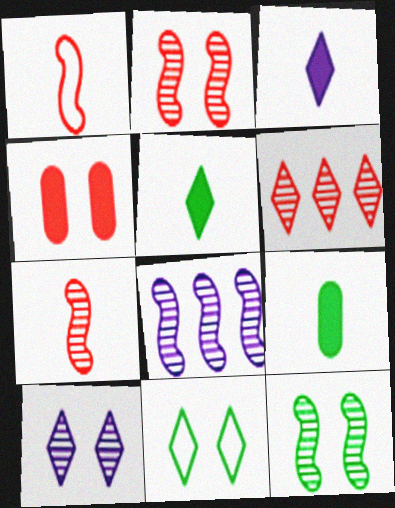[[1, 4, 6], 
[3, 6, 11], 
[7, 8, 12]]